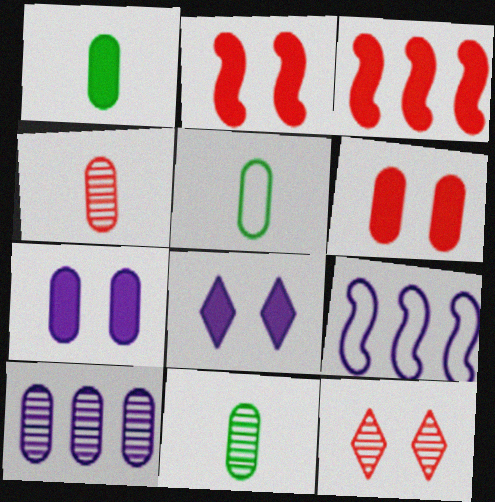[[1, 3, 8], 
[1, 5, 11], 
[1, 9, 12], 
[5, 6, 10]]